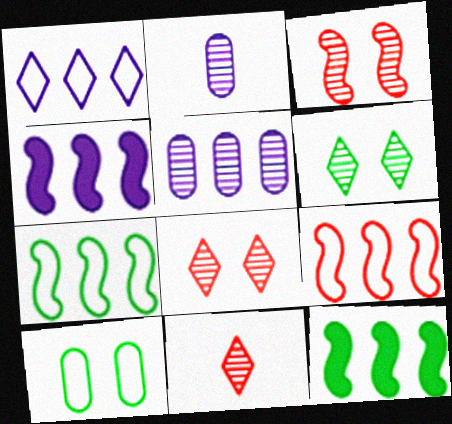[[1, 4, 5], 
[4, 10, 11]]